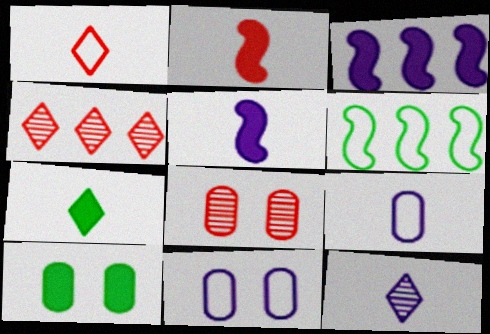[[1, 6, 11], 
[1, 7, 12], 
[3, 11, 12], 
[5, 9, 12], 
[8, 10, 11]]